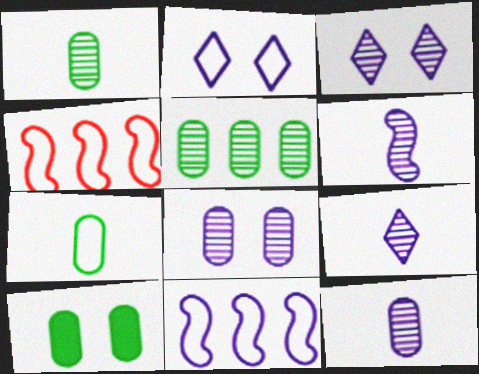[[2, 4, 7], 
[4, 9, 10], 
[5, 7, 10], 
[6, 9, 12]]